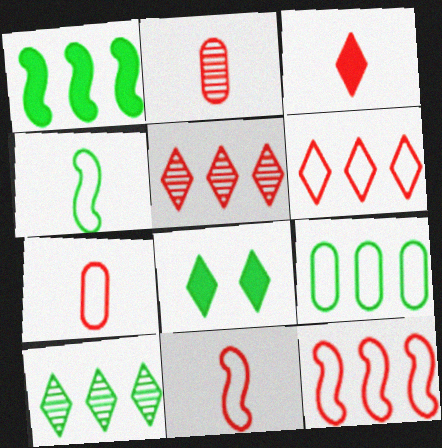[[1, 9, 10], 
[2, 3, 11]]